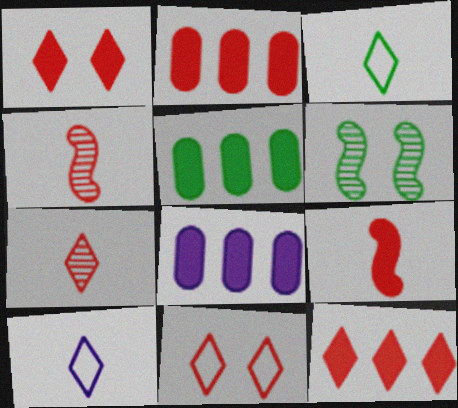[[1, 2, 9], 
[2, 4, 11], 
[2, 5, 8], 
[2, 6, 10], 
[3, 5, 6], 
[7, 11, 12]]